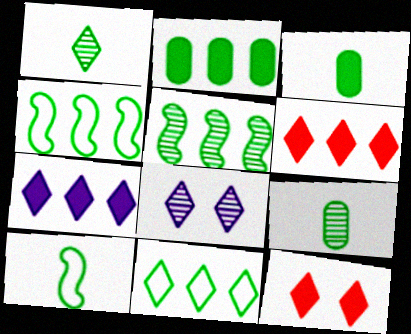[[1, 3, 10], 
[2, 5, 11]]